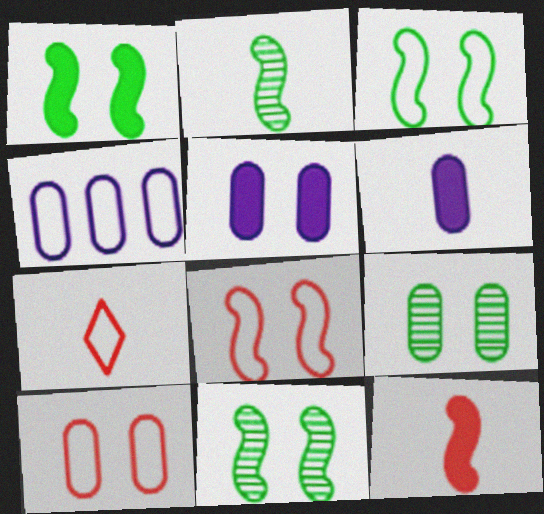[[1, 3, 11], 
[2, 6, 7], 
[3, 4, 7], 
[5, 9, 10]]